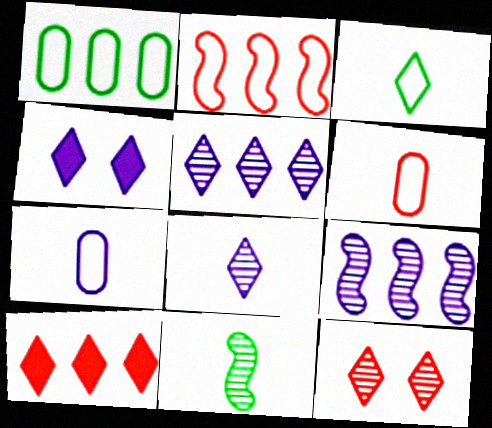[[1, 9, 10], 
[4, 7, 9]]